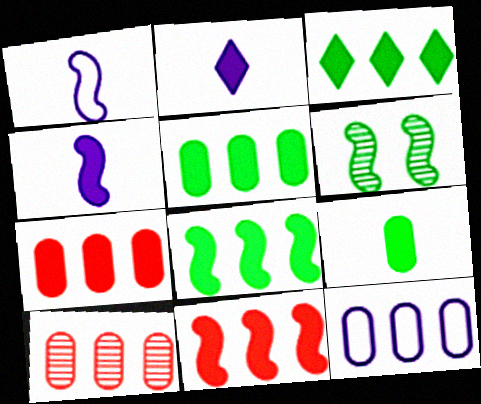[[1, 6, 11], 
[3, 5, 8], 
[5, 10, 12]]